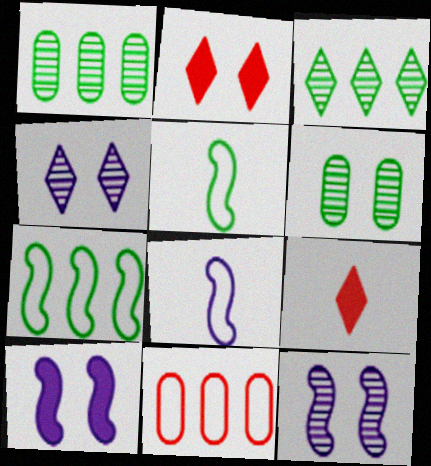[[1, 2, 8]]